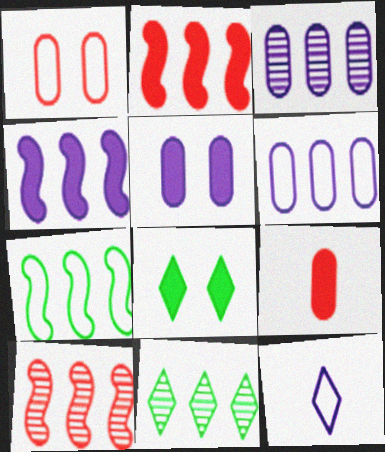[[1, 7, 12], 
[2, 6, 11], 
[3, 10, 11], 
[4, 7, 10], 
[4, 8, 9]]